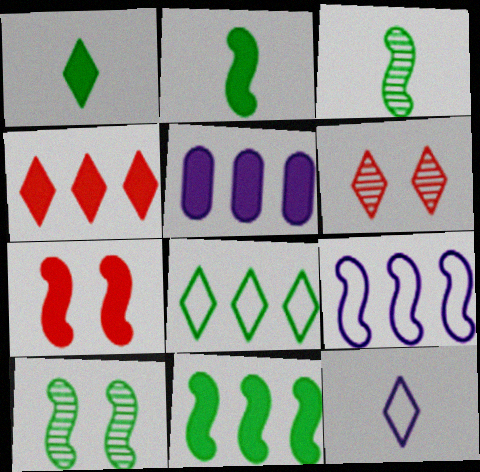[[1, 5, 7], 
[3, 7, 9], 
[4, 5, 11]]